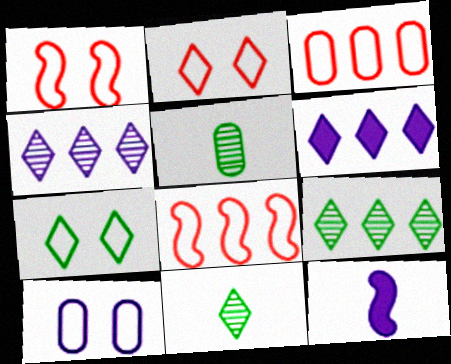[[1, 5, 6], 
[1, 7, 10], 
[2, 6, 11], 
[4, 10, 12]]